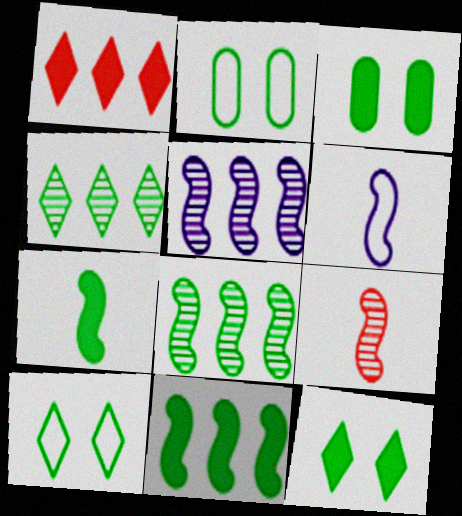[[2, 4, 7], 
[6, 7, 9]]